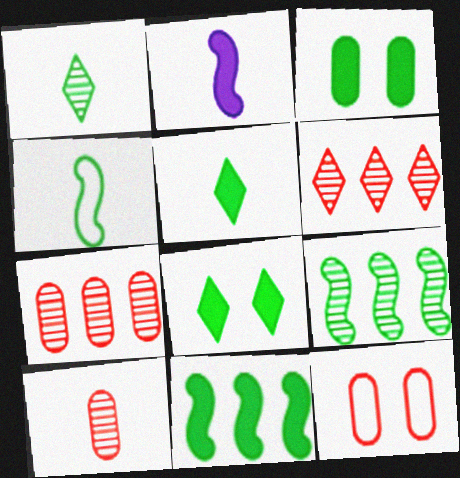[[3, 5, 11]]